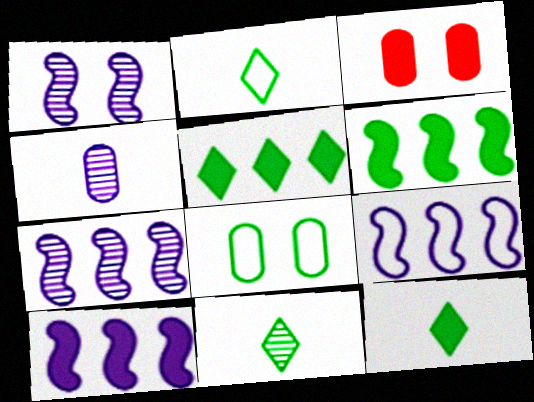[[2, 3, 7], 
[2, 11, 12], 
[3, 9, 11], 
[3, 10, 12], 
[6, 8, 11], 
[7, 9, 10]]